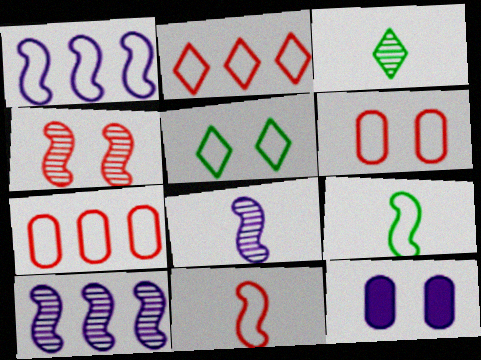[[2, 6, 11], 
[4, 5, 12]]